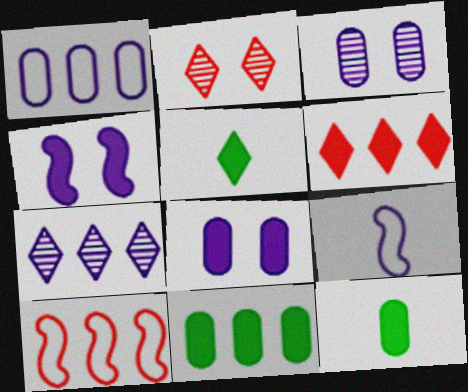[[2, 9, 11], 
[3, 5, 10], 
[4, 6, 12], 
[7, 8, 9], 
[7, 10, 11]]